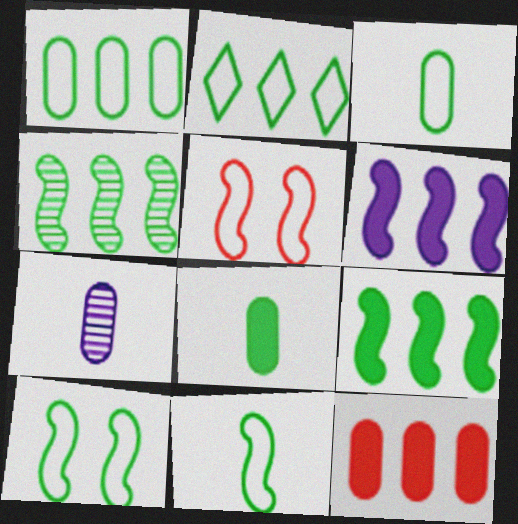[[2, 3, 10]]